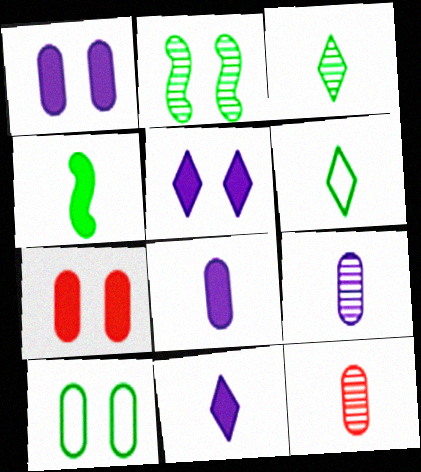[]